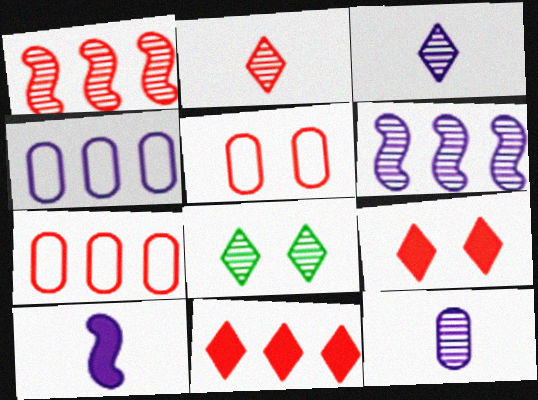[[1, 7, 11], 
[1, 8, 12], 
[7, 8, 10]]